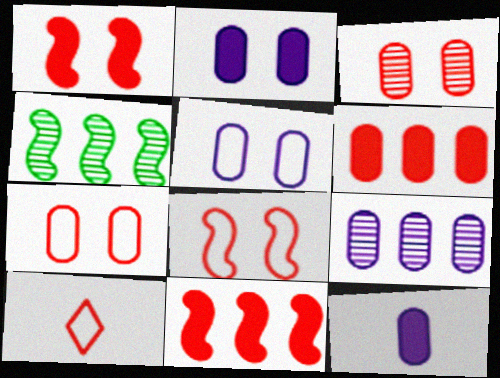[[2, 4, 10], 
[3, 10, 11], 
[5, 9, 12]]